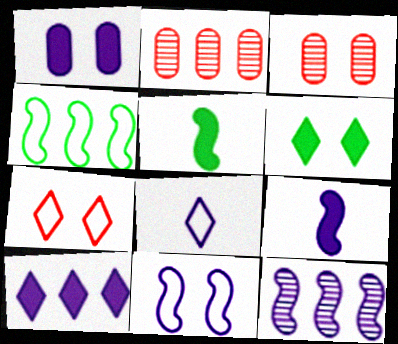[[1, 8, 12], 
[1, 9, 10], 
[2, 4, 10], 
[3, 6, 11], 
[9, 11, 12]]